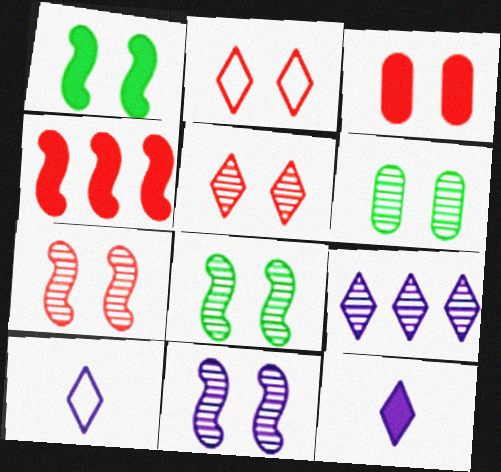[[2, 3, 7], 
[4, 6, 10], 
[5, 6, 11], 
[7, 8, 11]]